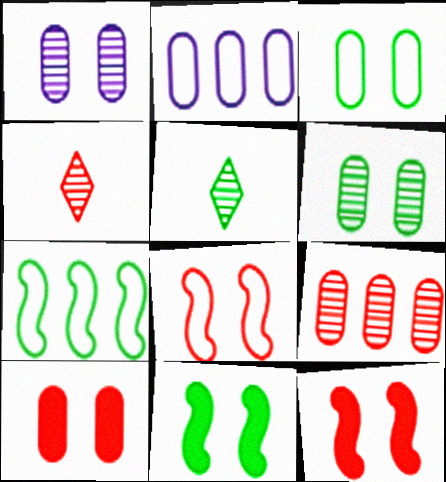[[1, 3, 10], 
[2, 4, 11], 
[2, 5, 12]]